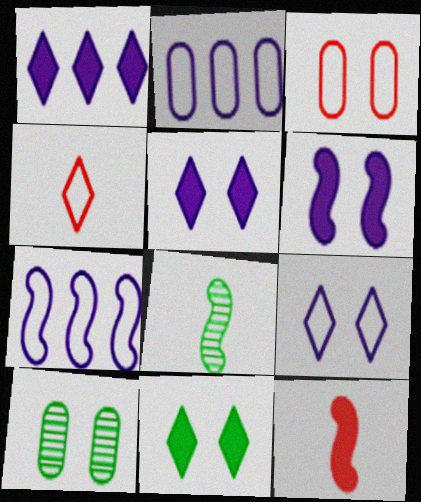[[1, 3, 8]]